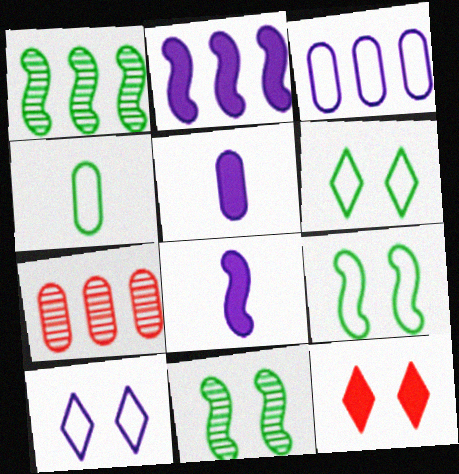[[6, 7, 8]]